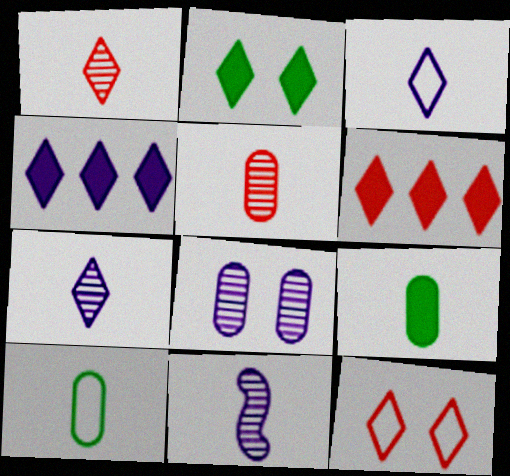[[1, 6, 12]]